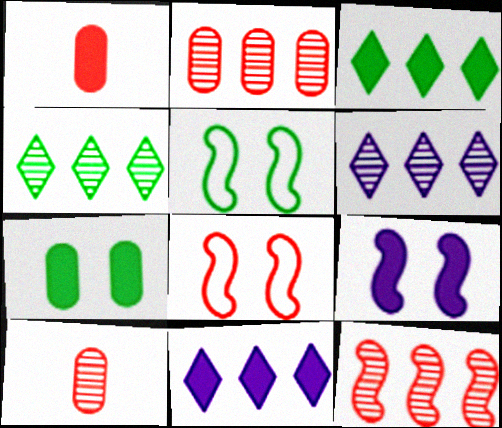[[1, 3, 9], 
[1, 5, 6], 
[5, 10, 11]]